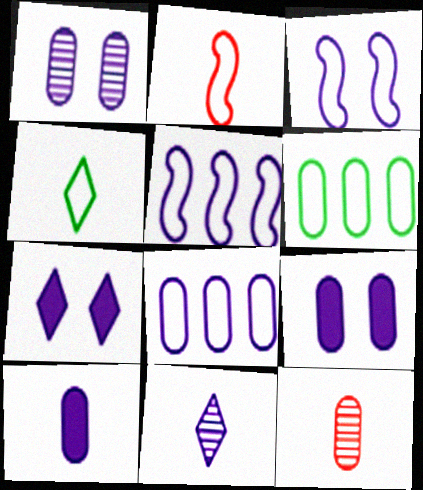[[1, 3, 7], 
[1, 8, 10], 
[5, 9, 11], 
[6, 9, 12]]